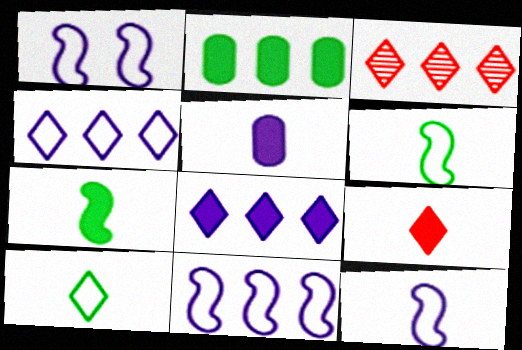[[1, 11, 12], 
[2, 3, 11], 
[5, 7, 9]]